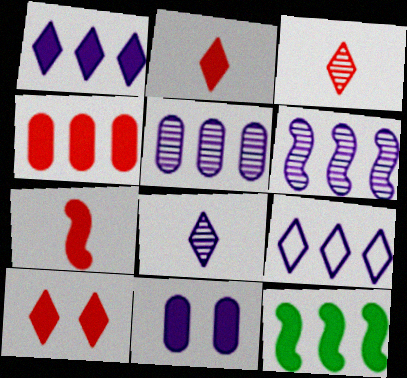[[1, 4, 12], 
[2, 11, 12], 
[4, 7, 10]]